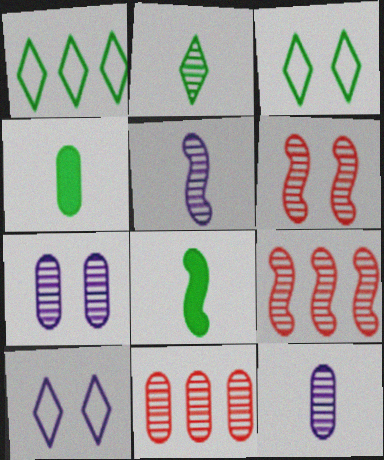[[2, 7, 9], 
[4, 9, 10], 
[8, 10, 11]]